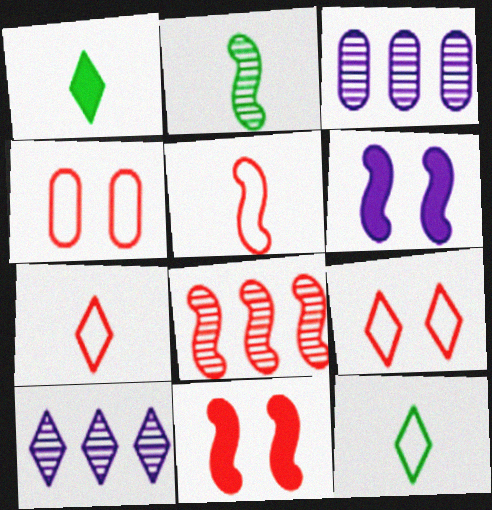[[1, 9, 10], 
[3, 11, 12], 
[5, 8, 11]]